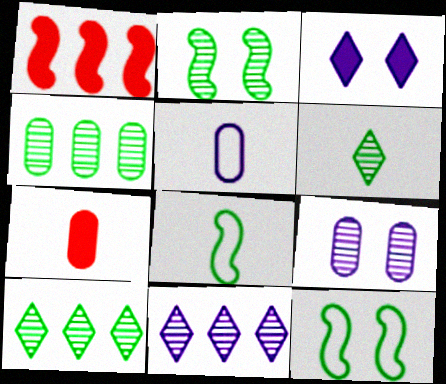[[2, 4, 6], 
[7, 11, 12]]